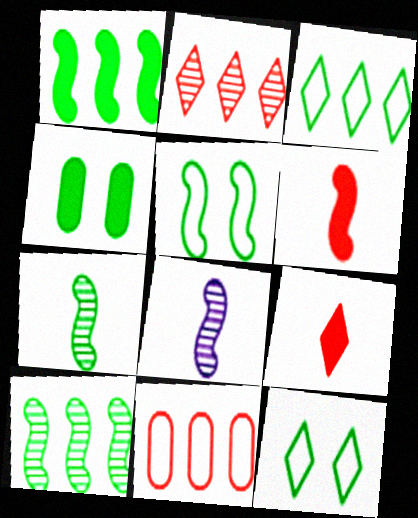[[1, 5, 7], 
[3, 4, 7]]